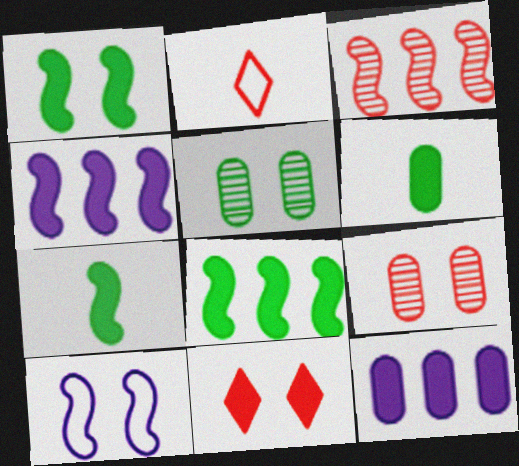[[1, 7, 8], 
[2, 4, 5], 
[3, 7, 10], 
[4, 6, 11], 
[5, 10, 11], 
[7, 11, 12]]